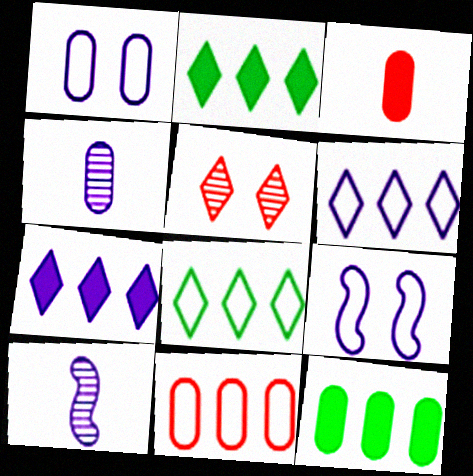[[1, 7, 10], 
[4, 7, 9]]